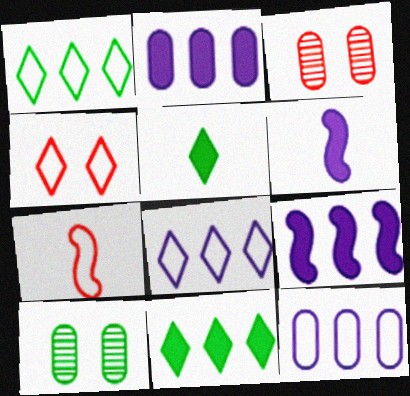[[1, 3, 6]]